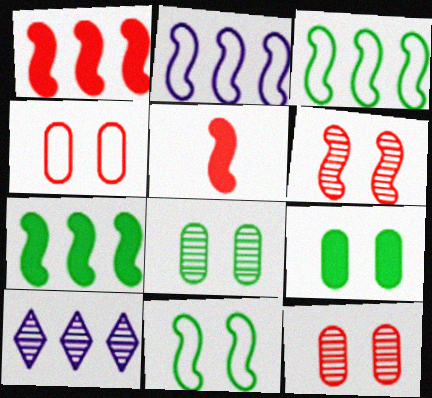[]